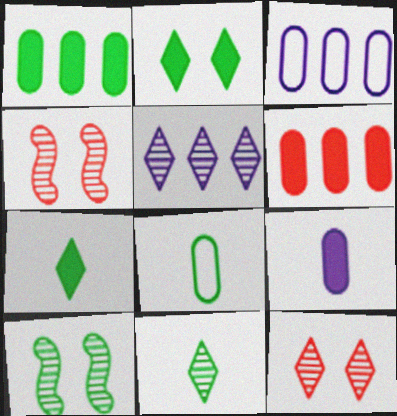[[3, 4, 7], 
[5, 11, 12]]